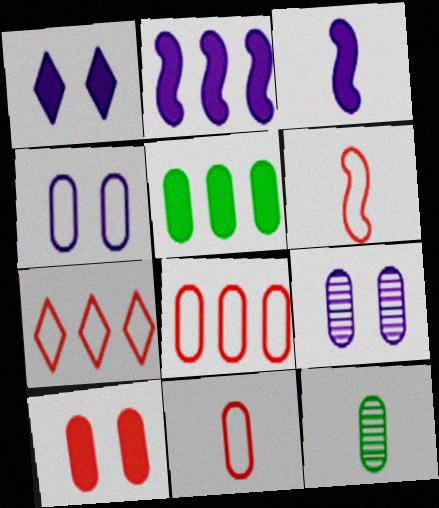[[5, 9, 11]]